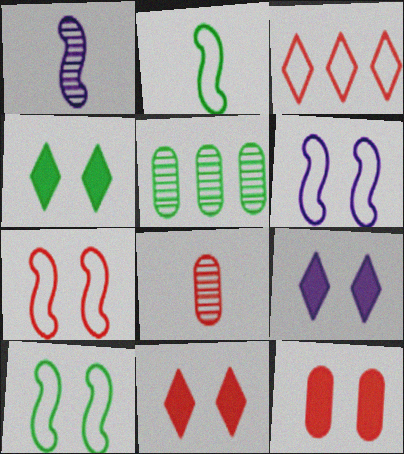[[2, 4, 5], 
[4, 9, 11], 
[6, 7, 10]]